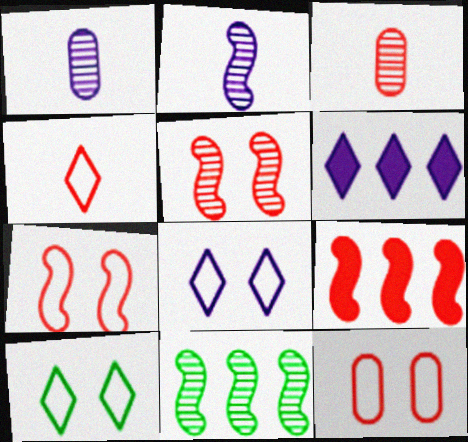[[1, 9, 10], 
[2, 5, 11]]